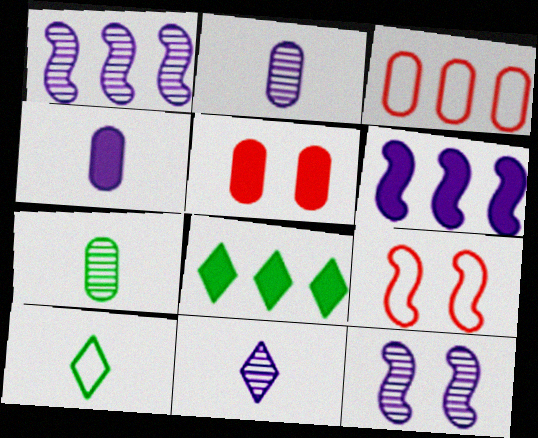[[1, 3, 8], 
[1, 5, 10], 
[2, 8, 9]]